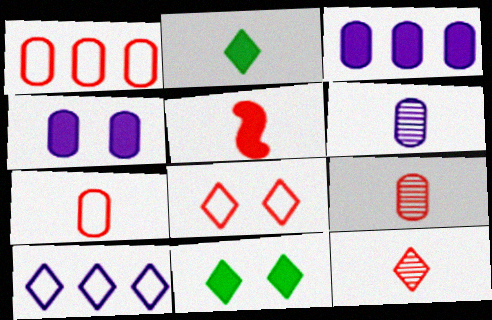[[3, 5, 11], 
[5, 7, 12], 
[10, 11, 12]]